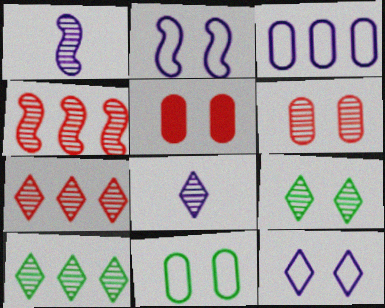[[1, 6, 10], 
[2, 5, 9], 
[7, 8, 9]]